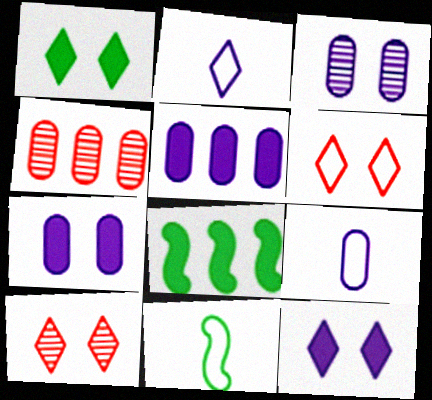[[3, 5, 9], 
[4, 11, 12], 
[5, 10, 11], 
[8, 9, 10]]